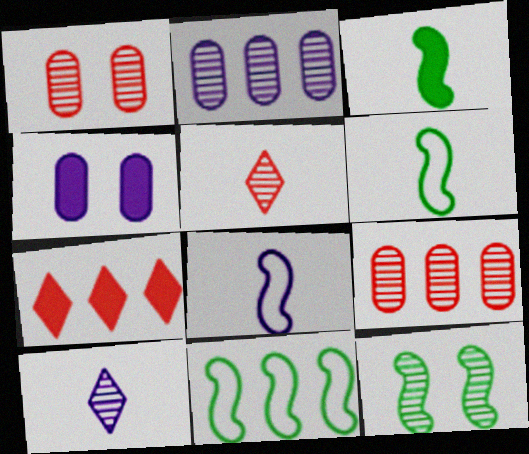[[2, 5, 12], 
[2, 7, 11], 
[3, 4, 7], 
[3, 11, 12], 
[4, 5, 11], 
[9, 10, 12]]